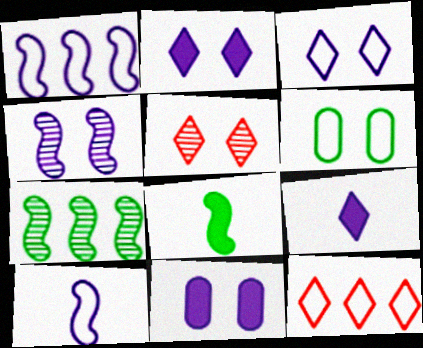[[3, 4, 11], 
[6, 10, 12]]